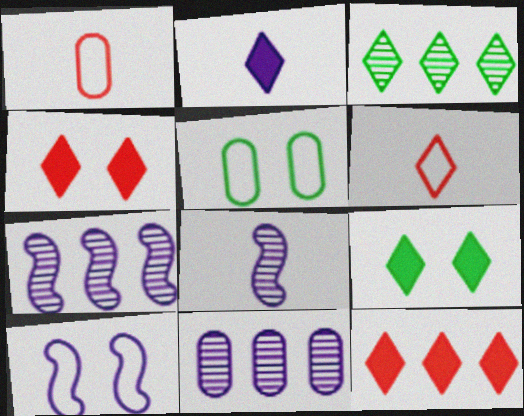[[1, 7, 9], 
[2, 9, 12], 
[2, 10, 11], 
[5, 8, 12]]